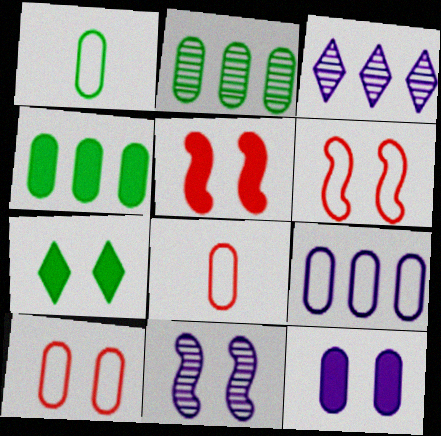[[1, 3, 5], 
[1, 9, 10], 
[2, 8, 12], 
[5, 7, 12], 
[7, 10, 11]]